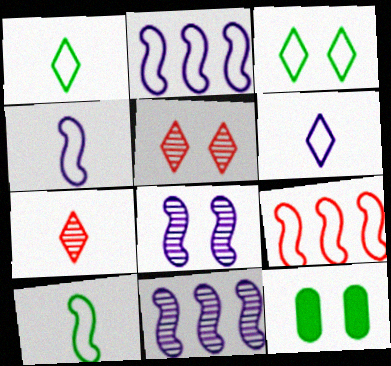[[2, 7, 12]]